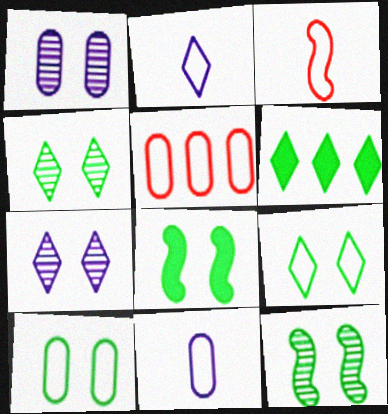[[1, 3, 6], 
[4, 8, 10], 
[5, 10, 11]]